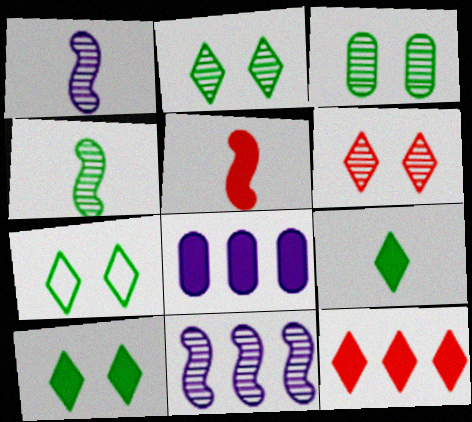[[2, 7, 10], 
[5, 8, 10]]